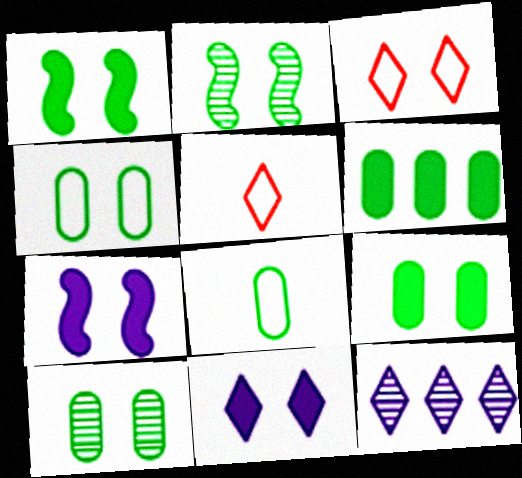[[3, 7, 10], 
[4, 9, 10], 
[6, 8, 10]]